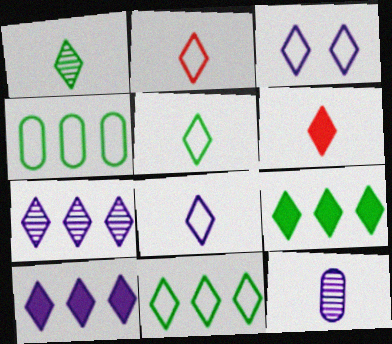[[1, 6, 8], 
[2, 3, 11], 
[2, 5, 8]]